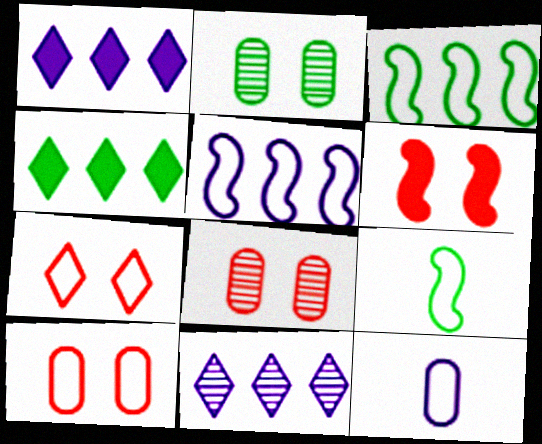[[1, 8, 9], 
[2, 4, 9], 
[3, 7, 12], 
[6, 7, 8]]